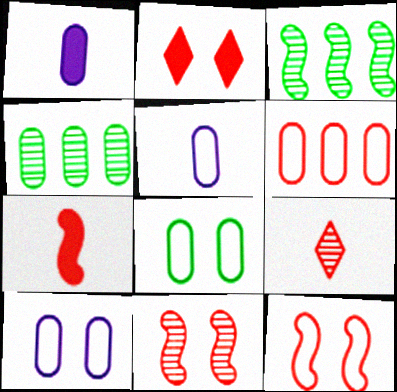[[2, 3, 5], 
[5, 6, 8]]